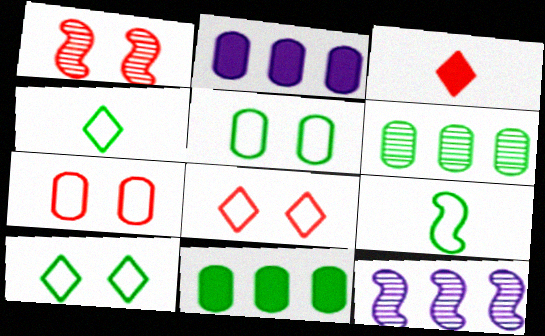[[1, 2, 4], 
[3, 5, 12]]